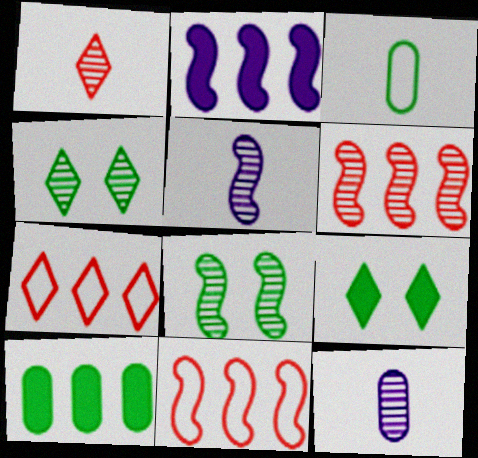[[4, 6, 12], 
[5, 6, 8], 
[9, 11, 12]]